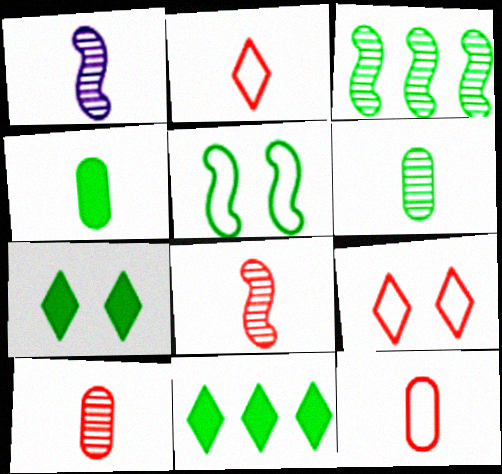[[1, 2, 4], 
[5, 6, 11]]